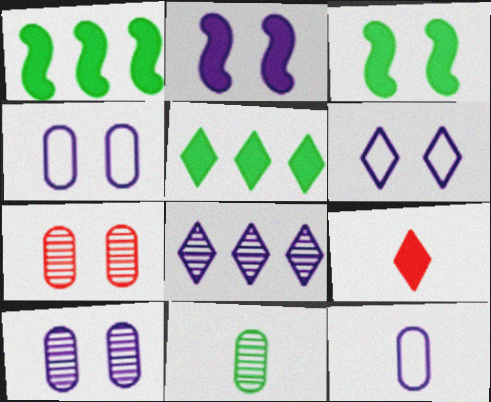[[2, 6, 10], 
[2, 8, 12], 
[3, 6, 7]]